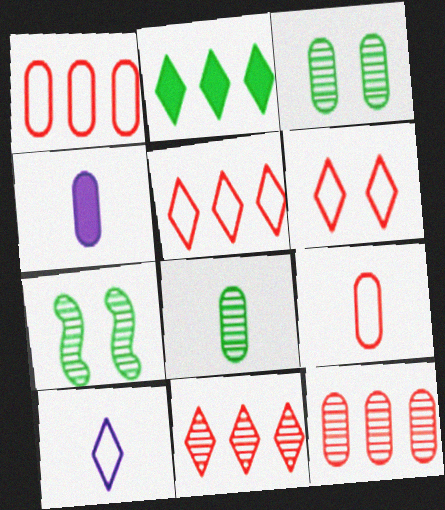[[1, 3, 4], 
[4, 5, 7], 
[4, 8, 9]]